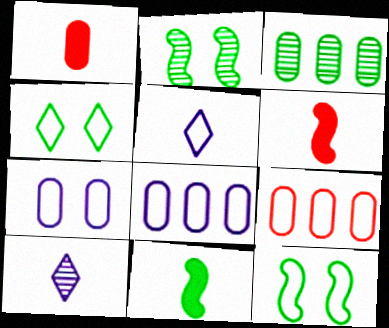[[1, 3, 7], 
[3, 4, 11], 
[5, 9, 12]]